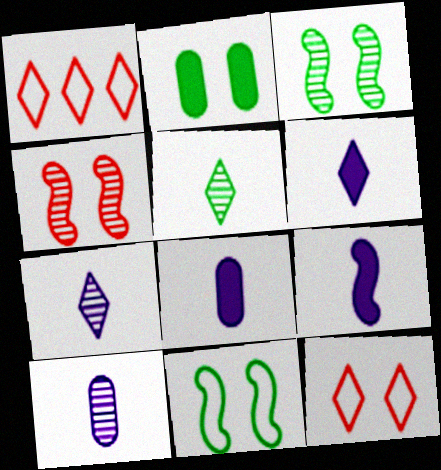[[1, 3, 8], 
[6, 8, 9]]